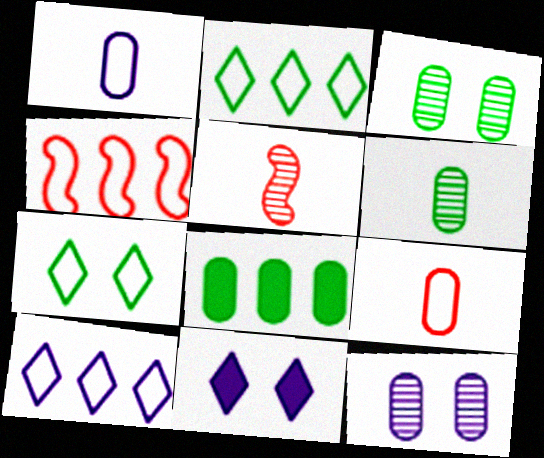[[1, 4, 7], 
[4, 6, 11], 
[8, 9, 12]]